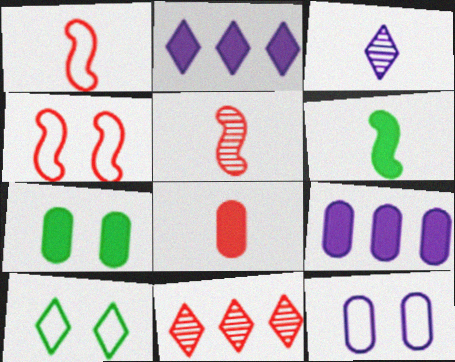[[4, 8, 11], 
[4, 10, 12], 
[5, 9, 10], 
[6, 11, 12], 
[7, 8, 9]]